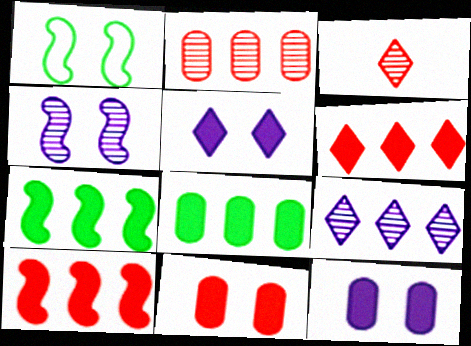[]